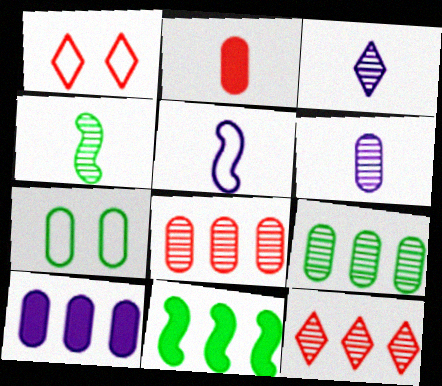[[1, 4, 10], 
[1, 6, 11]]